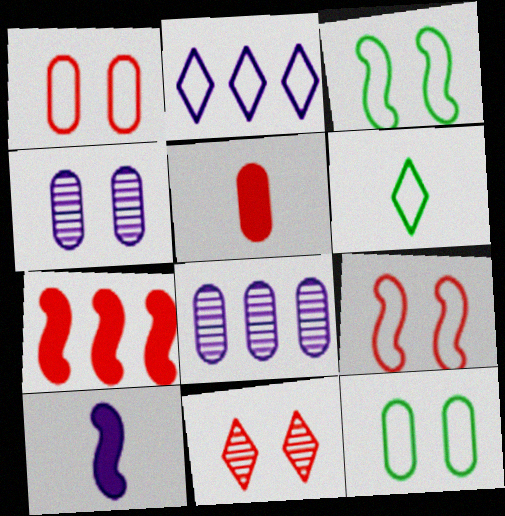[[2, 4, 10], 
[4, 6, 7], 
[5, 8, 12]]